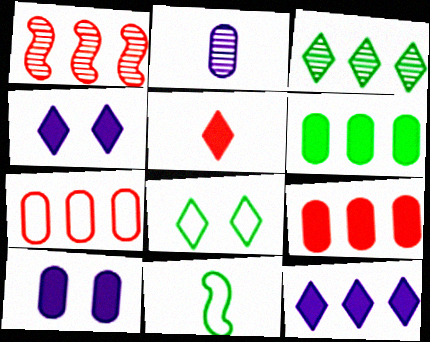[[2, 5, 11]]